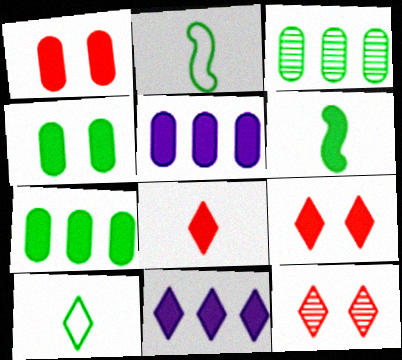[[1, 6, 11], 
[2, 5, 12], 
[5, 6, 9], 
[10, 11, 12]]